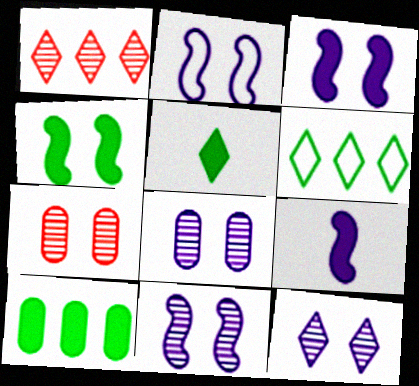[[2, 3, 11], 
[4, 5, 10], 
[6, 7, 9], 
[8, 11, 12]]